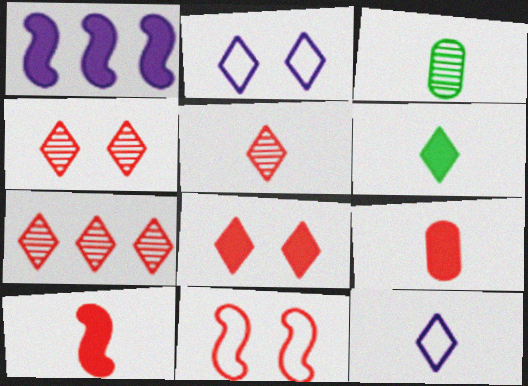[[2, 6, 7], 
[3, 10, 12], 
[4, 5, 7], 
[5, 6, 12], 
[7, 9, 11]]